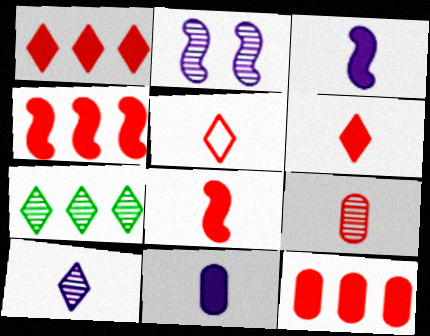[[1, 4, 12], 
[2, 7, 9], 
[5, 8, 9]]